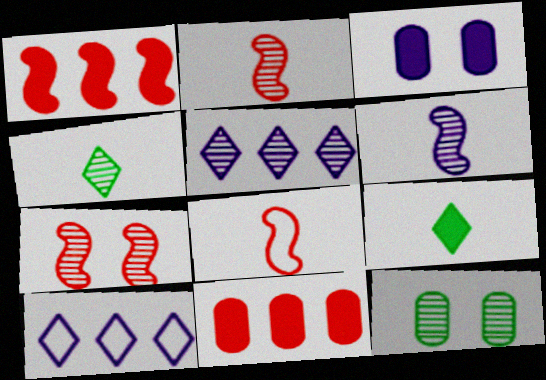[[1, 3, 9], 
[1, 7, 8], 
[2, 5, 12], 
[3, 6, 10]]